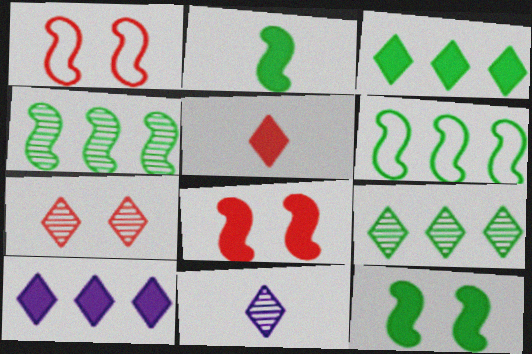[[7, 9, 11]]